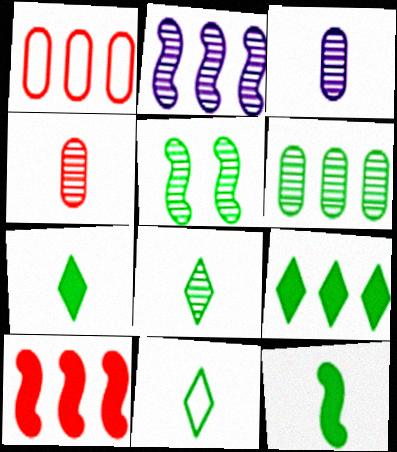[[1, 2, 9], 
[5, 6, 8], 
[7, 8, 11]]